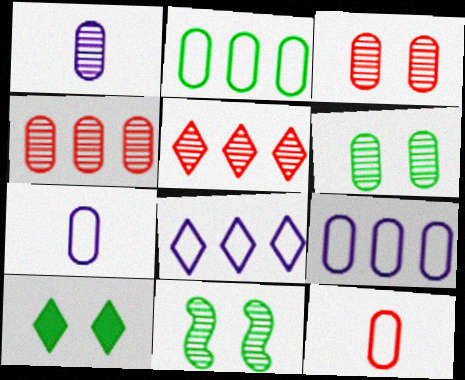[[1, 4, 6], 
[1, 5, 11]]